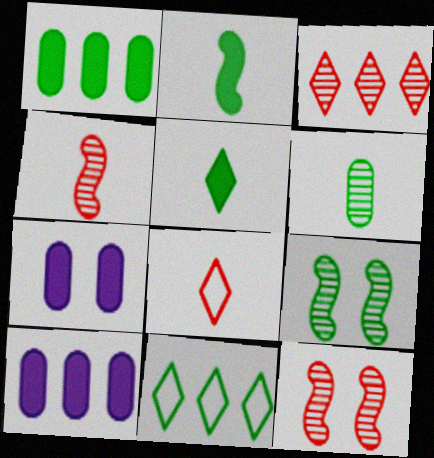[[4, 7, 11], 
[8, 9, 10]]